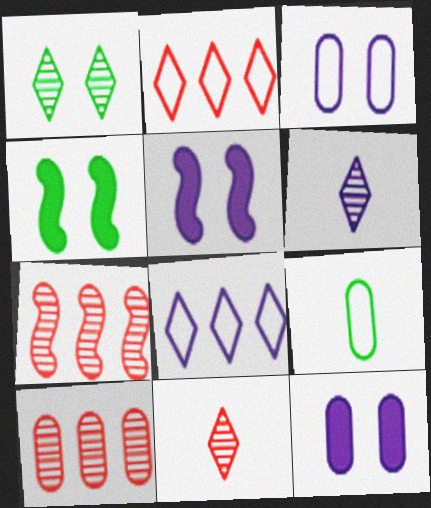[[9, 10, 12]]